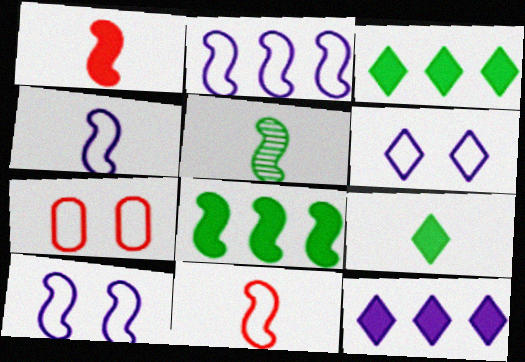[[1, 4, 5], 
[2, 4, 10], 
[5, 7, 12]]